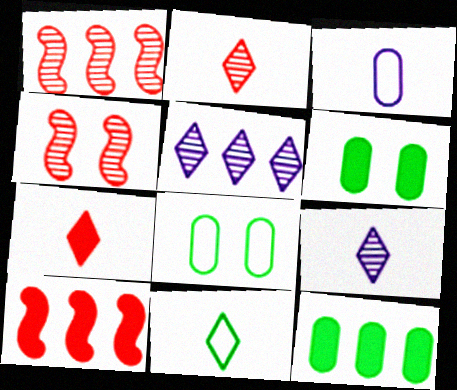[[7, 9, 11], 
[8, 9, 10]]